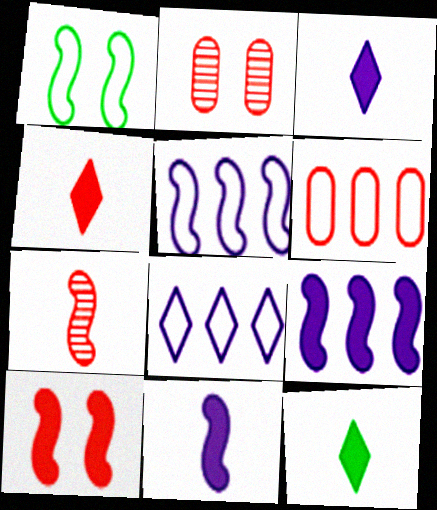[[1, 7, 9], 
[2, 5, 12], 
[3, 4, 12]]